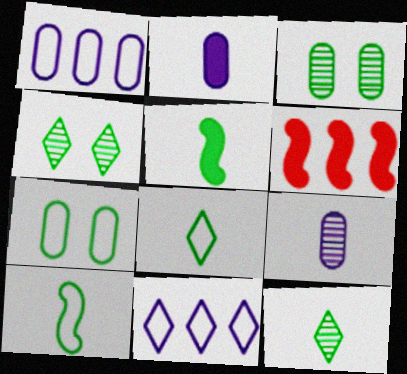[]